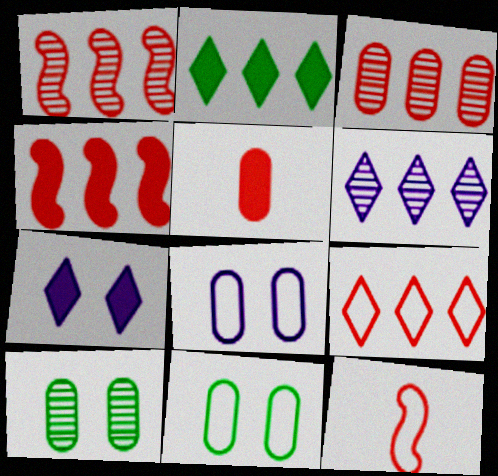[[2, 6, 9], 
[3, 4, 9]]